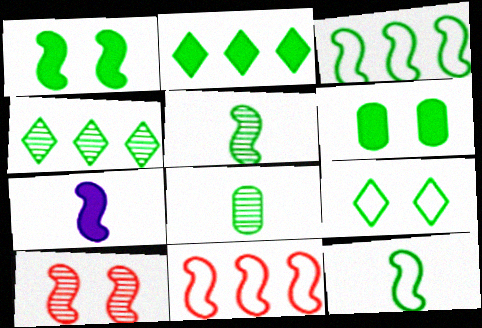[[1, 3, 5], 
[3, 7, 10], 
[4, 6, 12]]